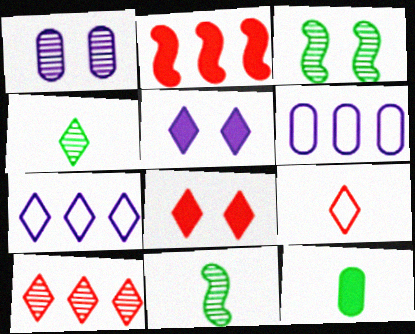[[1, 10, 11], 
[2, 5, 12], 
[4, 7, 8], 
[6, 8, 11], 
[8, 9, 10]]